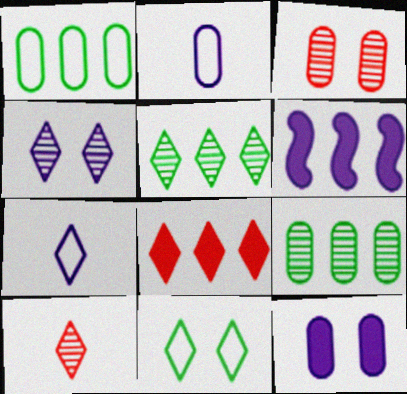[[2, 4, 6], 
[4, 5, 10]]